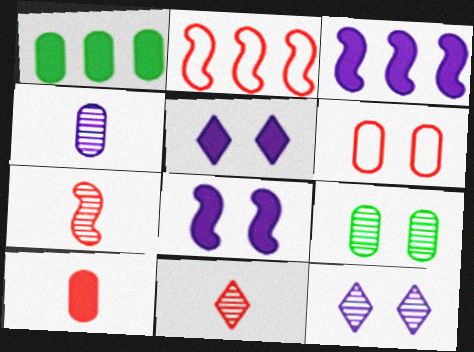[[1, 4, 6]]